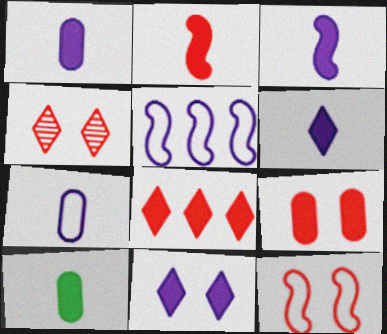[[1, 3, 6], 
[2, 6, 10], 
[2, 8, 9], 
[4, 5, 10], 
[4, 9, 12]]